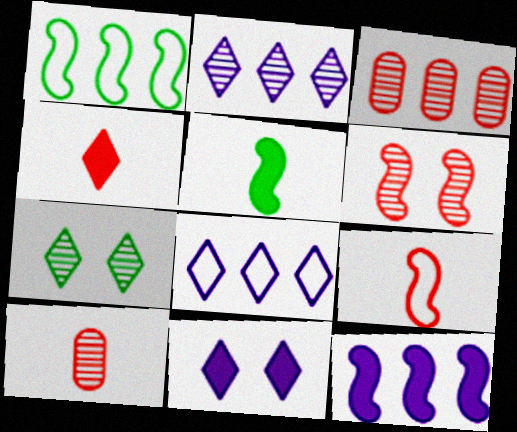[[1, 10, 11], 
[4, 7, 8], 
[4, 9, 10]]